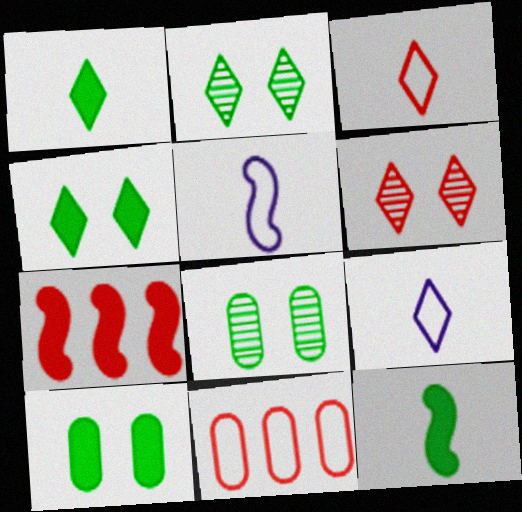[[7, 8, 9]]